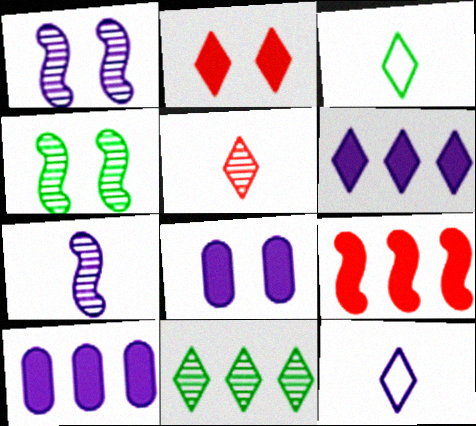[[1, 10, 12], 
[2, 11, 12]]